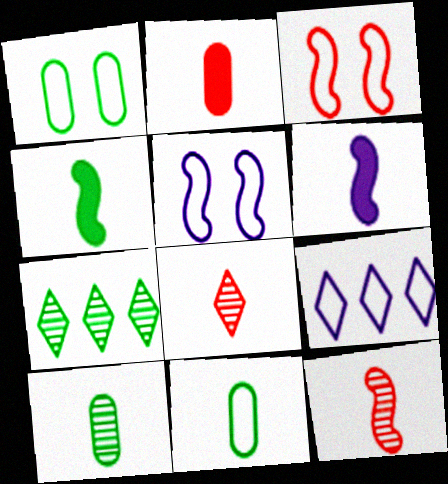[[1, 4, 7], 
[2, 5, 7], 
[3, 9, 11], 
[6, 8, 11]]